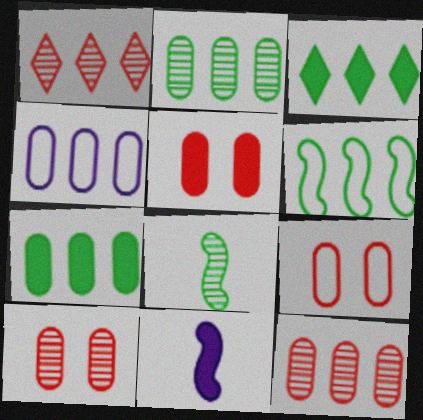[[2, 3, 6], 
[3, 5, 11], 
[4, 7, 12], 
[5, 9, 10]]